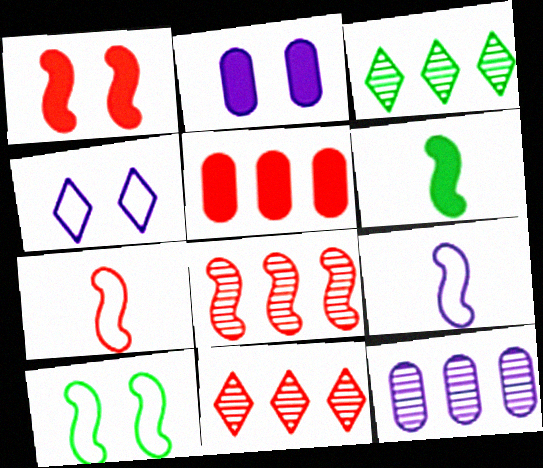[[1, 7, 8], 
[2, 3, 7], 
[3, 8, 12]]